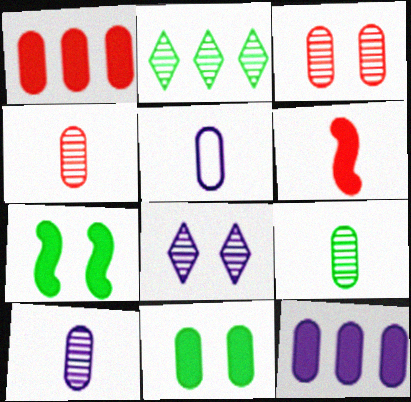[[4, 9, 10]]